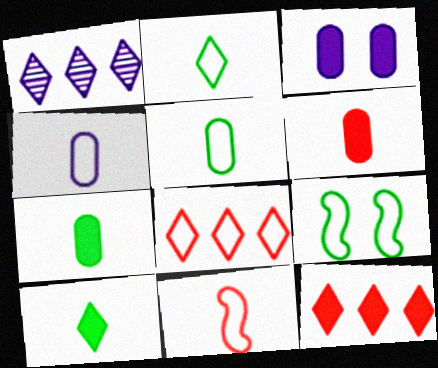[[1, 6, 9], 
[2, 4, 11], 
[4, 8, 9]]